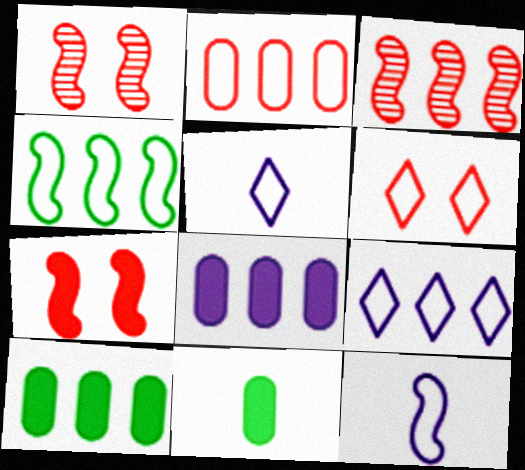[[1, 5, 10], 
[1, 9, 11], 
[2, 4, 9], 
[3, 9, 10]]